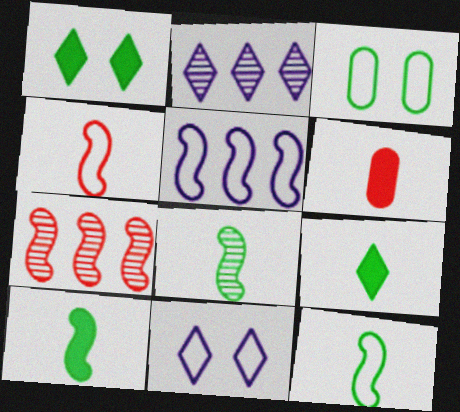[[8, 10, 12]]